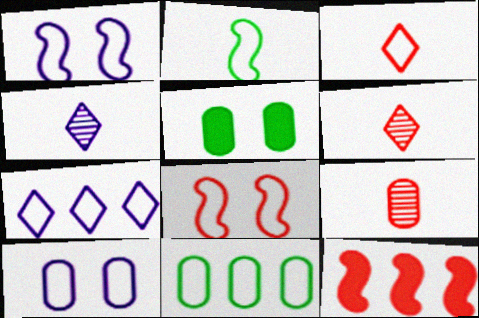[[1, 3, 11]]